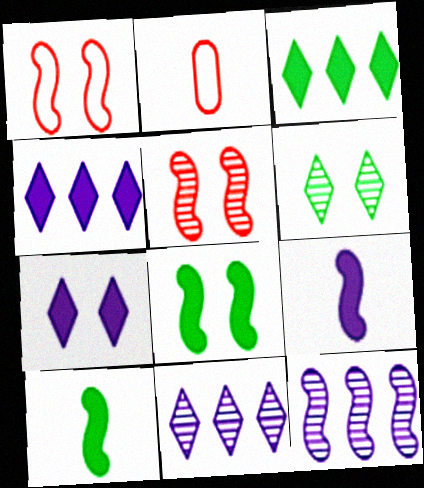[[1, 10, 12], 
[2, 8, 11]]